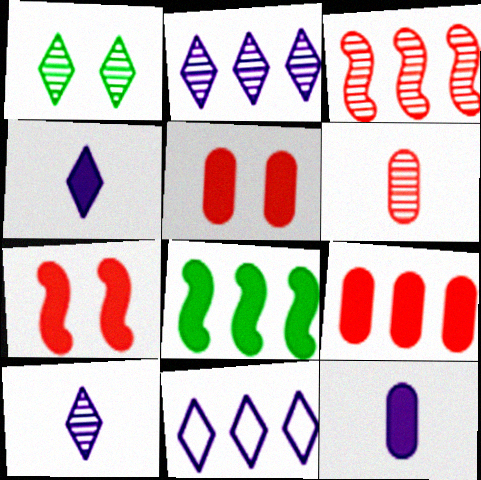[[4, 5, 8]]